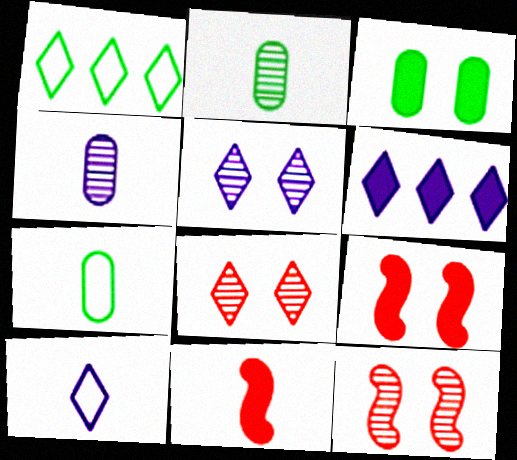[[1, 4, 9], 
[2, 10, 11], 
[3, 6, 11], 
[5, 6, 10], 
[6, 7, 12]]